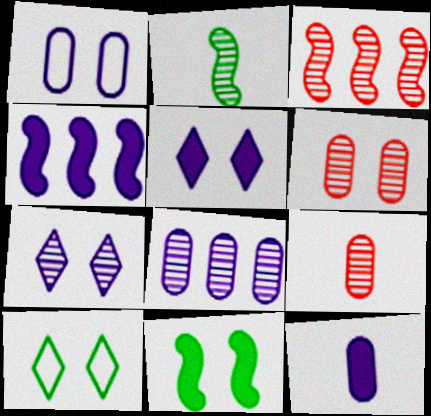[[1, 8, 12], 
[3, 10, 12], 
[4, 5, 12], 
[4, 9, 10]]